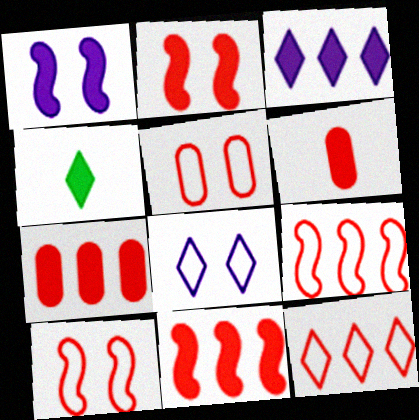[[1, 4, 7]]